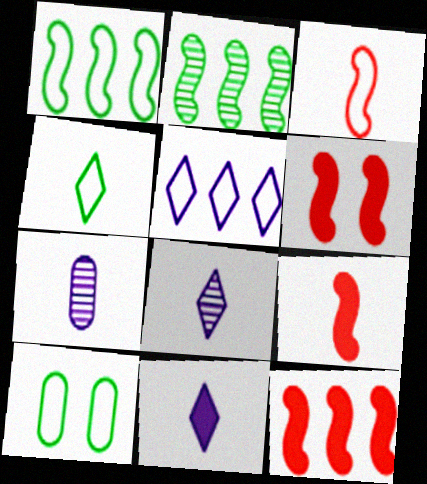[[1, 4, 10], 
[3, 5, 10], 
[4, 7, 9], 
[6, 9, 12], 
[8, 10, 12]]